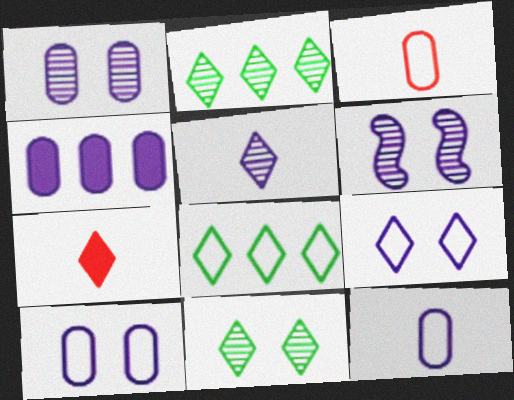[[1, 4, 12], 
[2, 7, 9]]